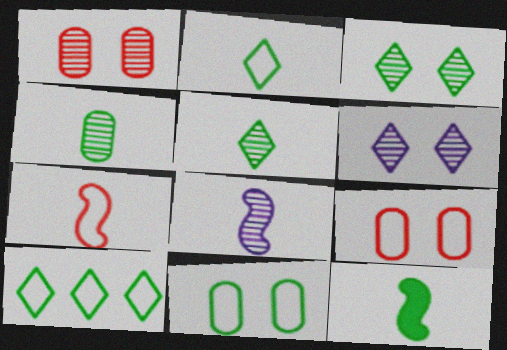[[2, 4, 12], 
[7, 8, 12]]